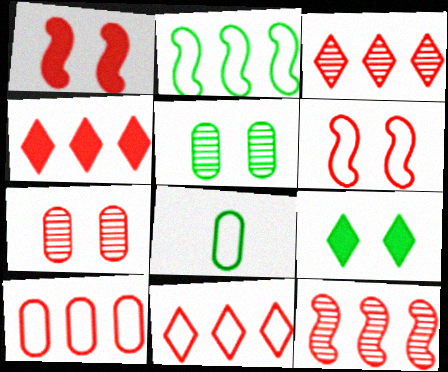[[3, 4, 11], 
[4, 10, 12]]